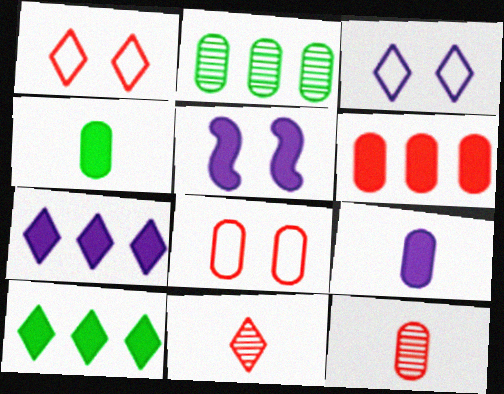[[2, 8, 9], 
[3, 10, 11], 
[5, 7, 9], 
[6, 8, 12]]